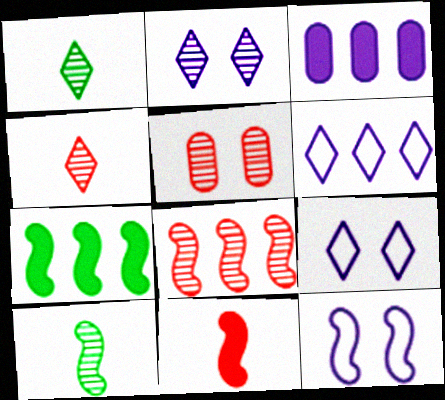[[4, 5, 8]]